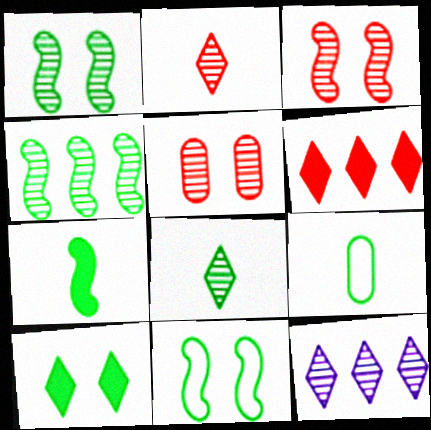[[4, 7, 11], 
[4, 9, 10], 
[7, 8, 9]]